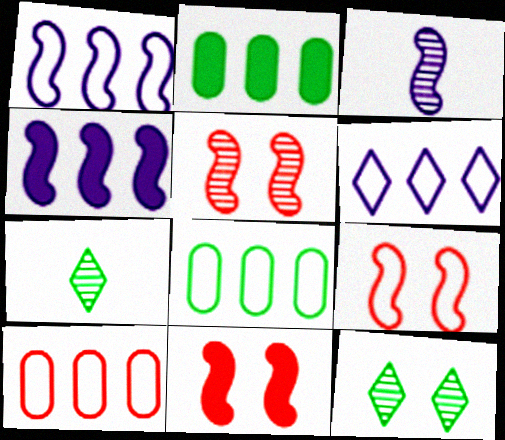[[5, 9, 11]]